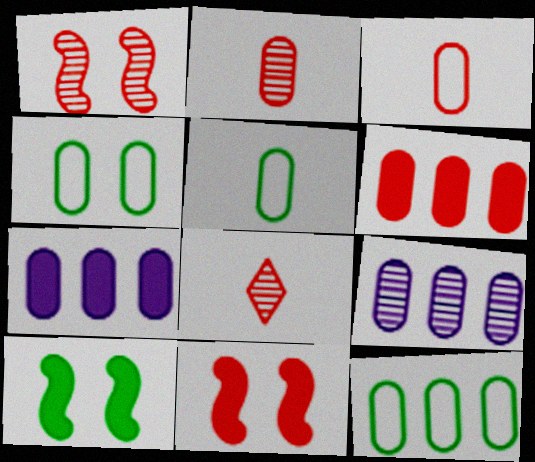[[2, 4, 7], 
[4, 5, 12], 
[6, 9, 12]]